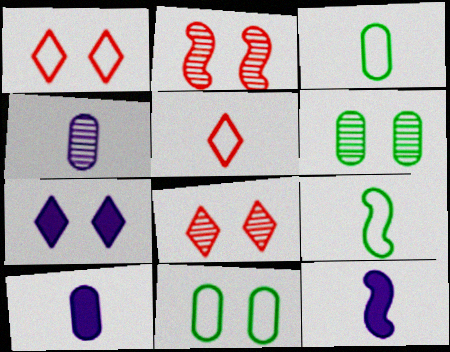[[2, 7, 11]]